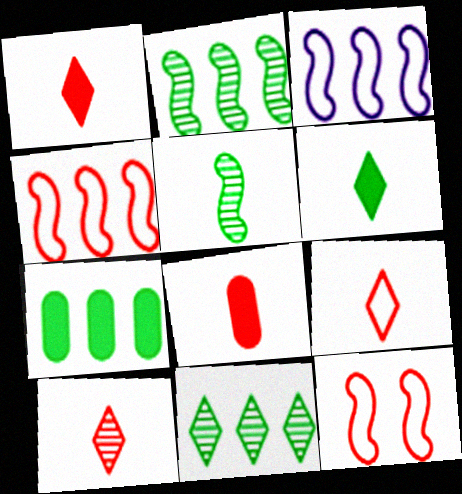[[1, 9, 10]]